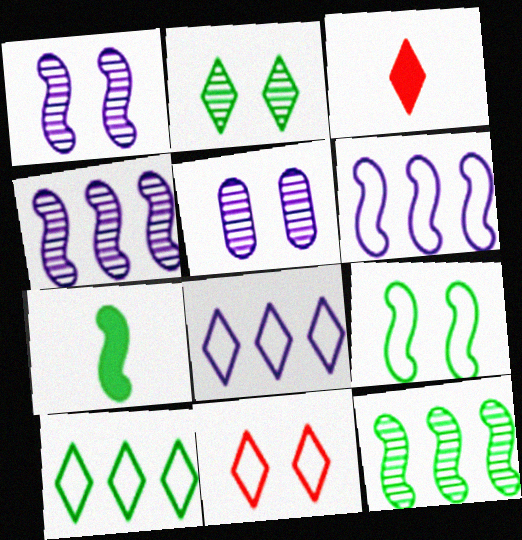[[2, 3, 8], 
[7, 9, 12]]